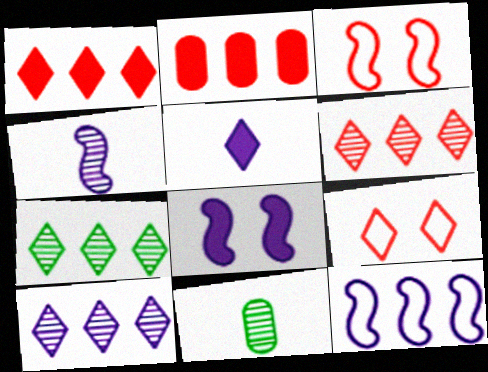[[2, 7, 12], 
[4, 8, 12], 
[5, 7, 9], 
[6, 7, 10]]